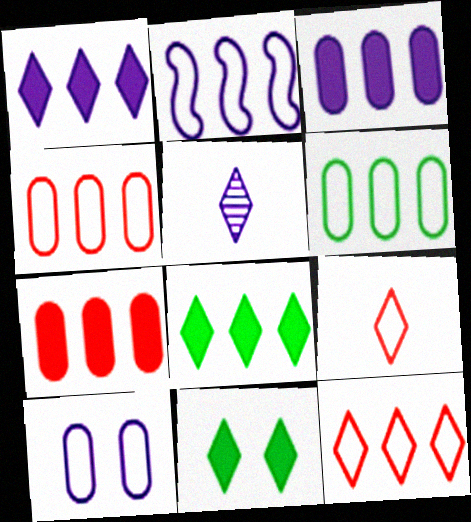[[2, 6, 12], 
[5, 11, 12]]